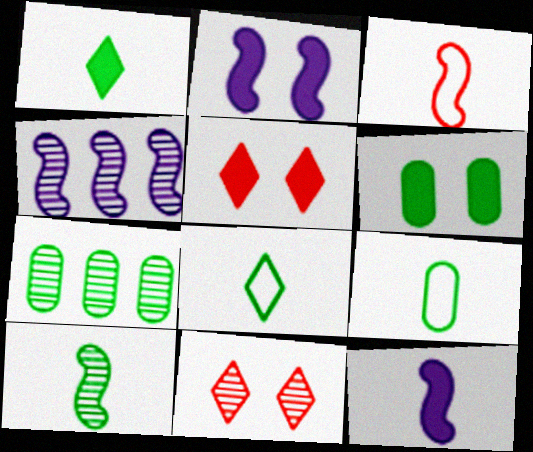[[1, 9, 10], 
[2, 5, 6], 
[3, 10, 12], 
[4, 5, 9], 
[6, 7, 9]]